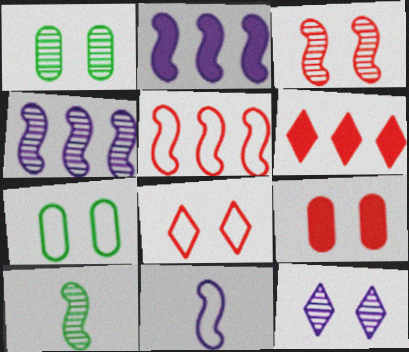[[1, 3, 12], 
[1, 6, 11], 
[3, 4, 10], 
[3, 8, 9]]